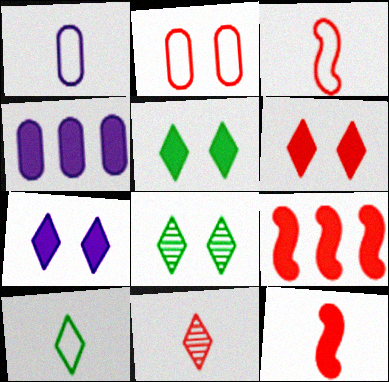[[1, 3, 10], 
[1, 8, 9], 
[2, 9, 11], 
[3, 4, 8], 
[4, 5, 12], 
[5, 6, 7]]